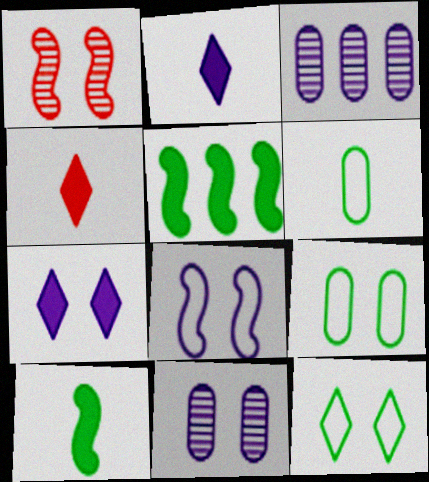[[1, 7, 9], 
[2, 3, 8], 
[7, 8, 11]]